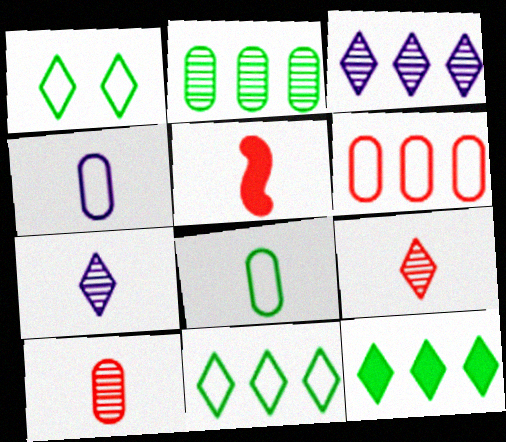[[5, 7, 8]]